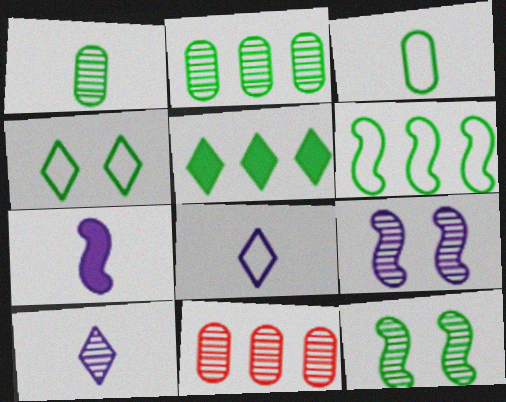[[2, 5, 6], 
[3, 4, 6], 
[3, 5, 12], 
[4, 7, 11], 
[10, 11, 12]]